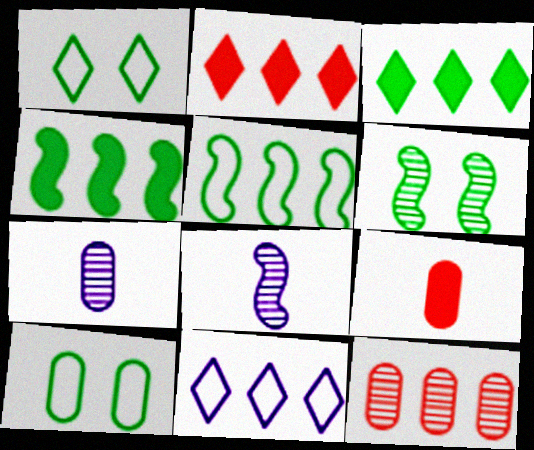[[2, 8, 10], 
[4, 11, 12], 
[6, 9, 11]]